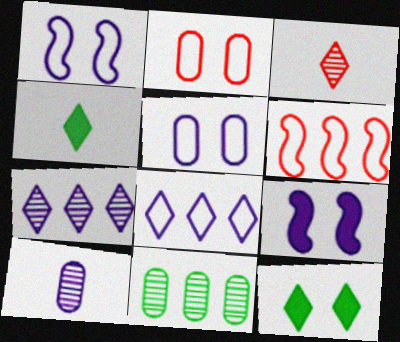[[3, 8, 12], 
[6, 10, 12], 
[8, 9, 10]]